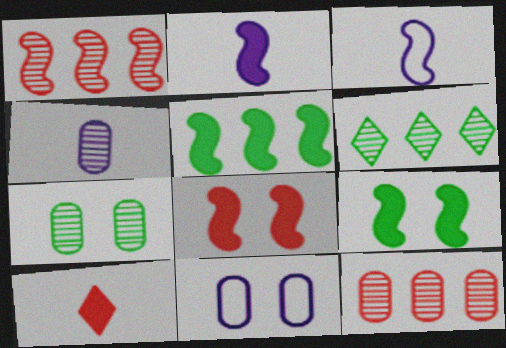[[1, 3, 9], 
[2, 5, 8], 
[4, 7, 12]]